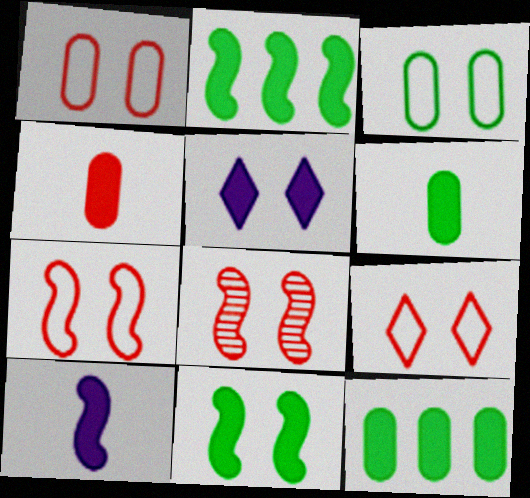[[1, 7, 9], 
[2, 4, 5], 
[3, 5, 8]]